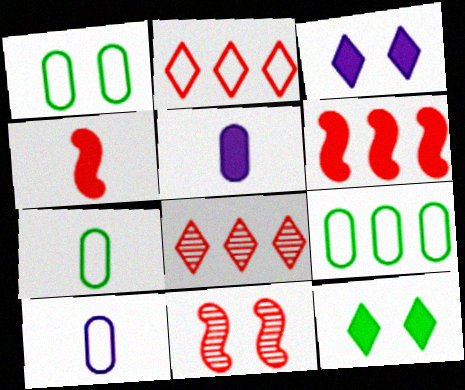[[1, 3, 11], 
[1, 7, 9], 
[5, 6, 12]]